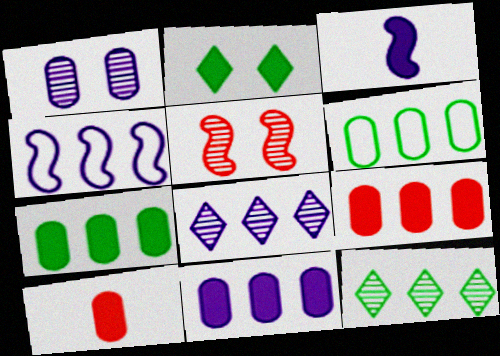[[1, 6, 10], 
[2, 3, 9], 
[4, 8, 11], 
[4, 9, 12], 
[7, 9, 11]]